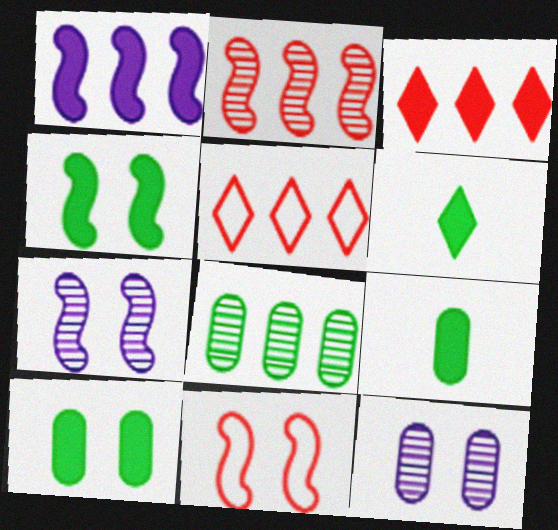[[1, 5, 8], 
[4, 7, 11], 
[5, 7, 9]]